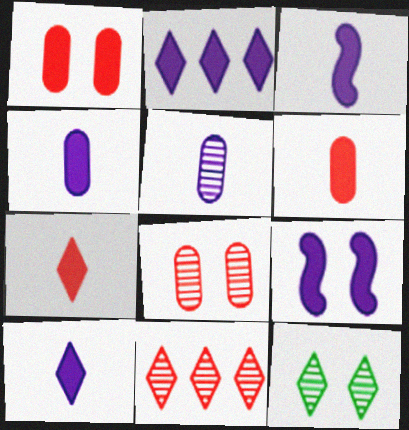[[2, 4, 9], 
[3, 4, 10]]